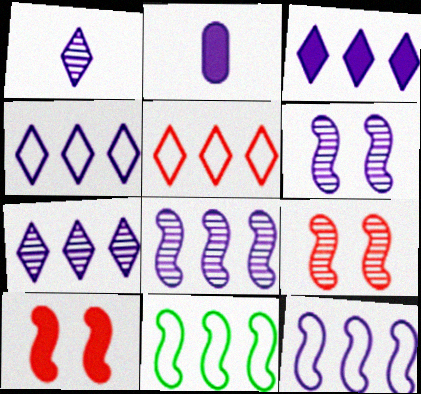[[2, 4, 6], 
[3, 4, 7]]